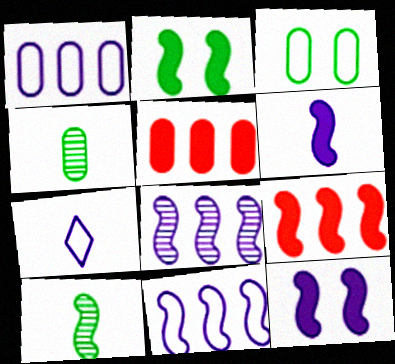[[2, 6, 9]]